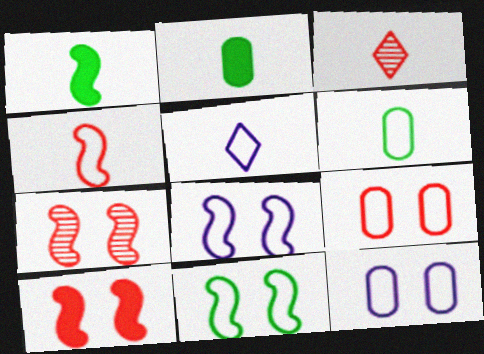[[4, 5, 6]]